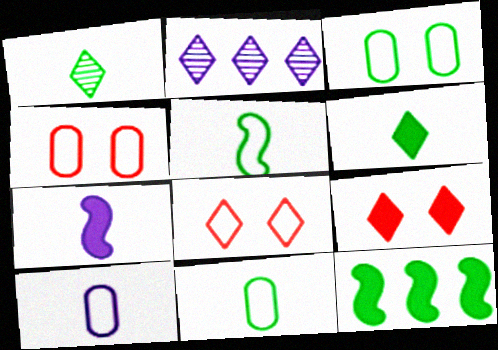[[1, 3, 12], 
[2, 6, 8]]